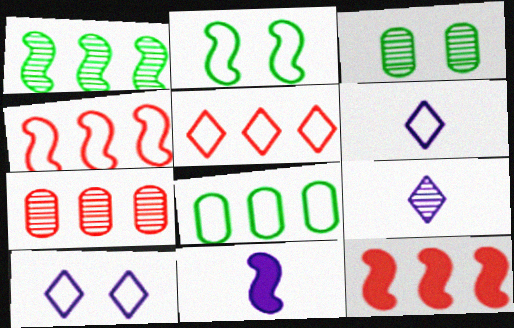[[3, 5, 11], 
[3, 6, 12], 
[5, 7, 12]]